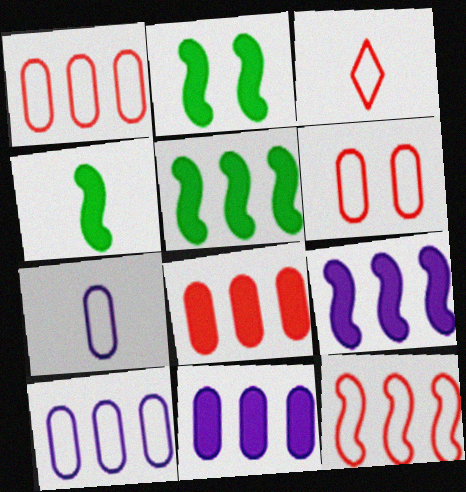[[2, 4, 5], 
[3, 6, 12]]